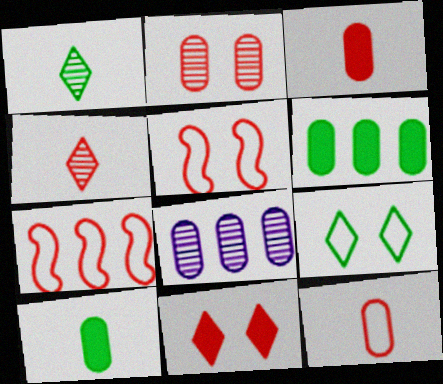[[2, 5, 11]]